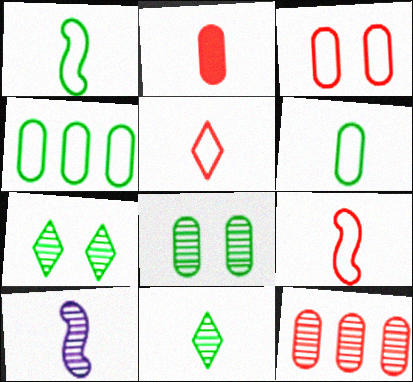[[2, 3, 12], 
[7, 10, 12]]